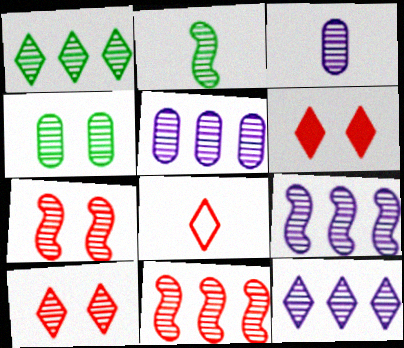[[1, 2, 4], 
[1, 3, 7], 
[1, 5, 11], 
[2, 5, 10], 
[2, 7, 9], 
[5, 9, 12]]